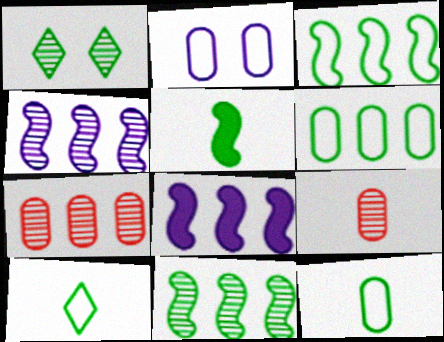[[1, 4, 9], 
[1, 5, 6]]